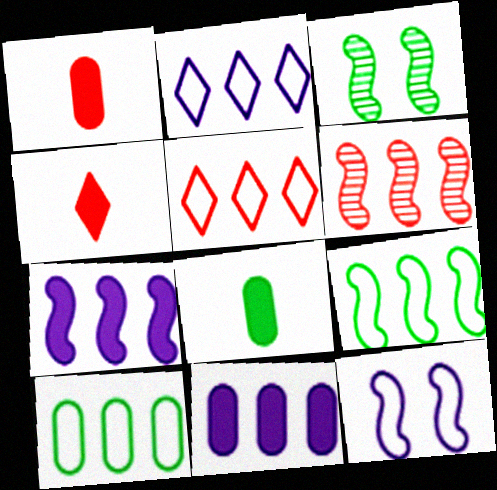[[1, 2, 3], 
[6, 7, 9]]